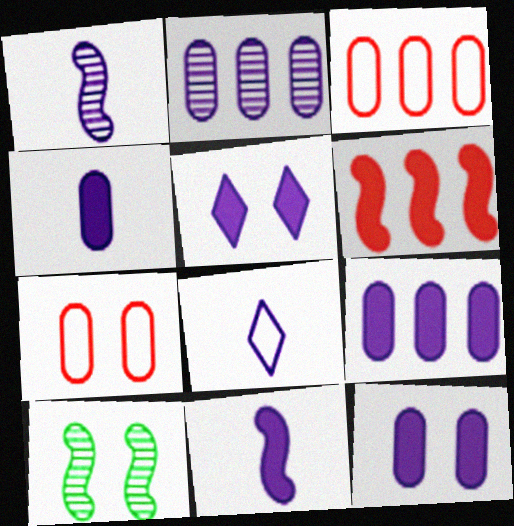[[1, 4, 8], 
[4, 9, 12], 
[5, 7, 10], 
[5, 9, 11]]